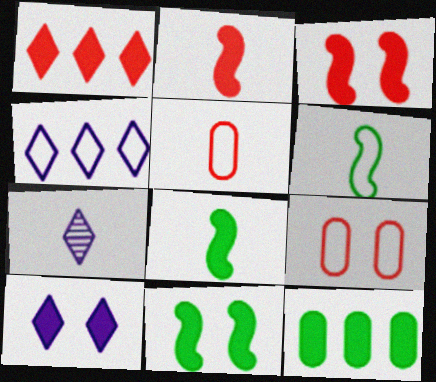[[2, 10, 12], 
[4, 6, 9], 
[4, 7, 10], 
[5, 7, 8]]